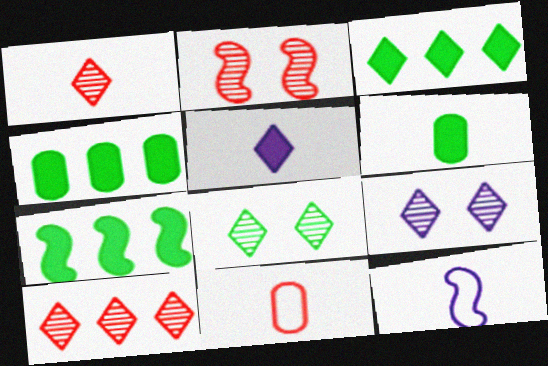[[1, 6, 12], 
[2, 7, 12], 
[3, 4, 7], 
[7, 9, 11]]